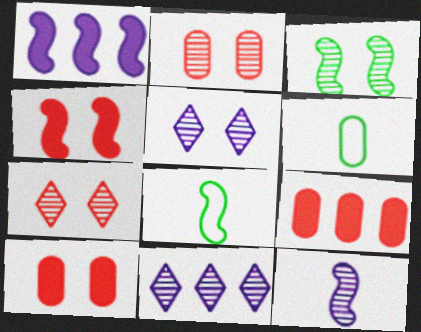[[1, 6, 7], 
[2, 3, 5], 
[4, 6, 11], 
[5, 8, 9], 
[8, 10, 11]]